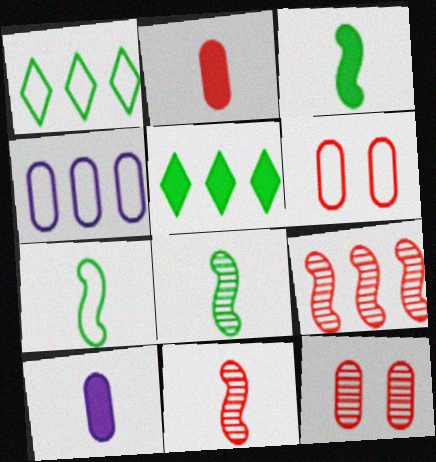[[3, 7, 8], 
[4, 5, 9]]